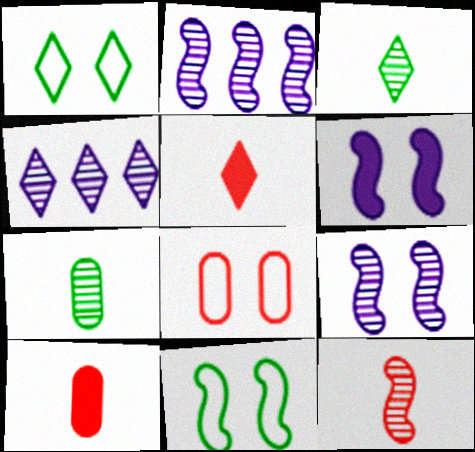[[1, 2, 10], 
[1, 4, 5], 
[4, 10, 11]]